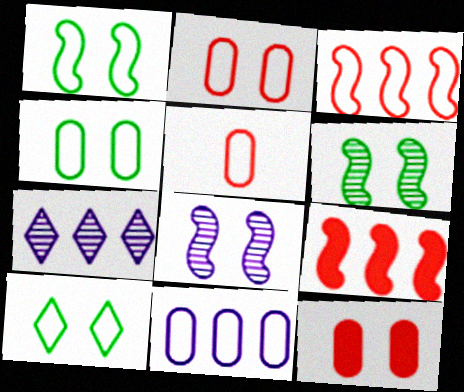[[1, 4, 10], 
[4, 5, 11], 
[8, 10, 12]]